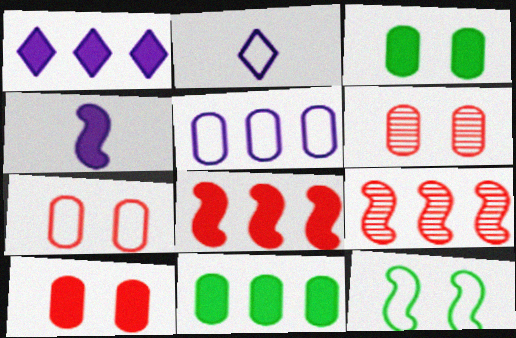[[1, 8, 11], 
[2, 3, 9], 
[4, 9, 12], 
[6, 7, 10]]